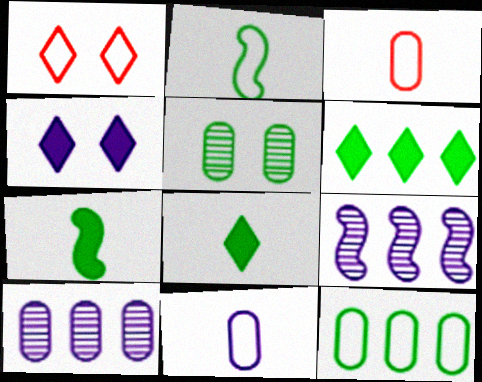[[1, 7, 10], 
[2, 5, 6], 
[4, 9, 11]]